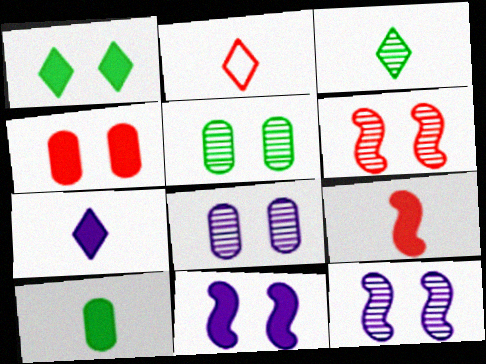[[1, 4, 11], 
[2, 3, 7], 
[7, 9, 10]]